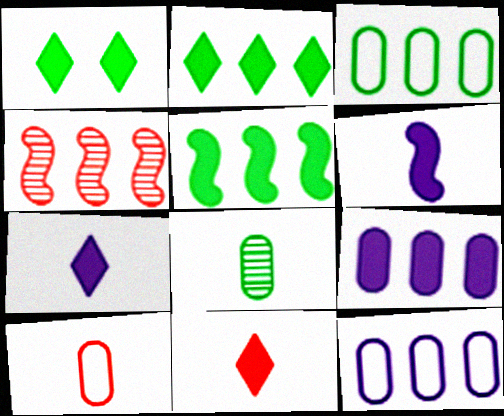[[2, 4, 12]]